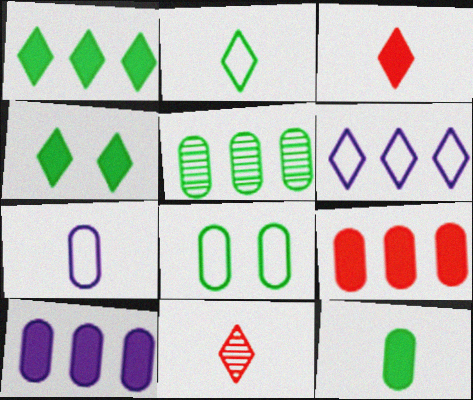[[4, 6, 11], 
[5, 8, 12]]